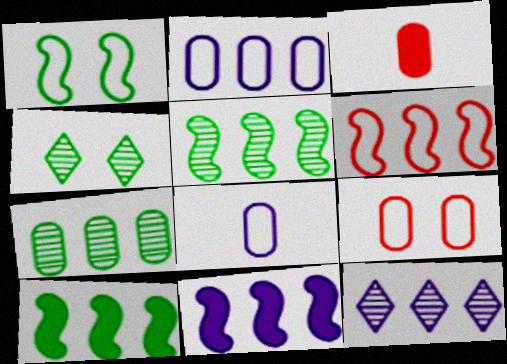[[1, 3, 12], 
[2, 11, 12], 
[5, 6, 11]]